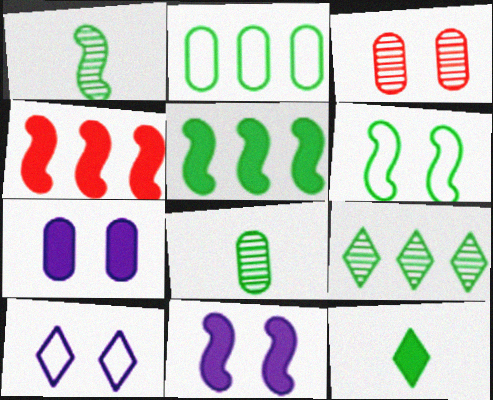[[1, 5, 6], 
[2, 5, 9], 
[4, 7, 12], 
[4, 8, 10]]